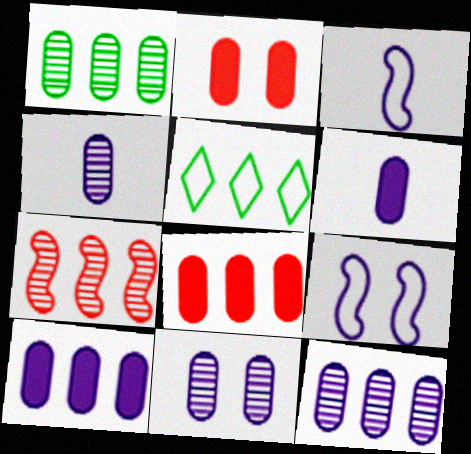[[4, 11, 12], 
[5, 7, 10]]